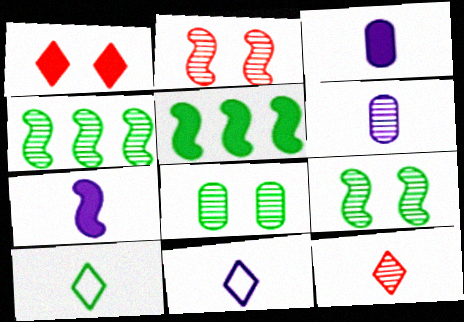[[1, 3, 5], 
[5, 8, 10], 
[6, 7, 11]]